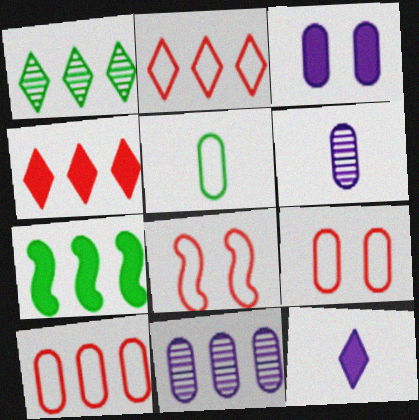[[2, 7, 11]]